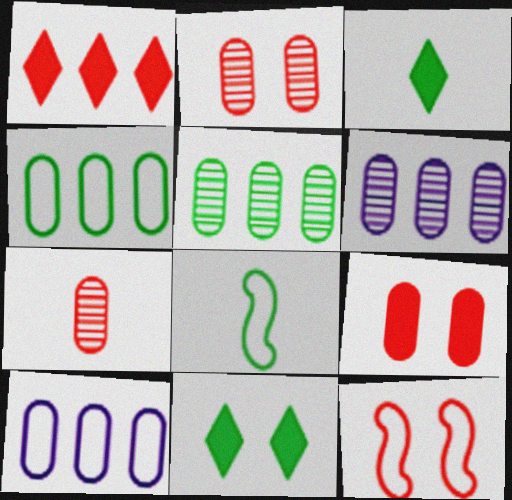[[1, 7, 12], 
[3, 6, 12], 
[5, 8, 11]]